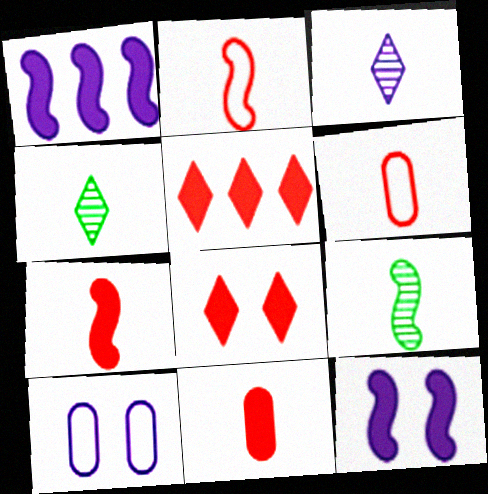[[1, 3, 10], 
[5, 9, 10]]